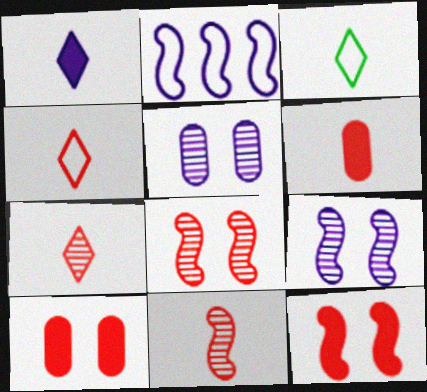[[1, 2, 5], 
[1, 3, 7], 
[4, 6, 11]]